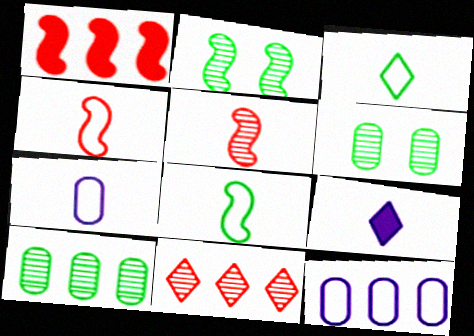[[3, 4, 7]]